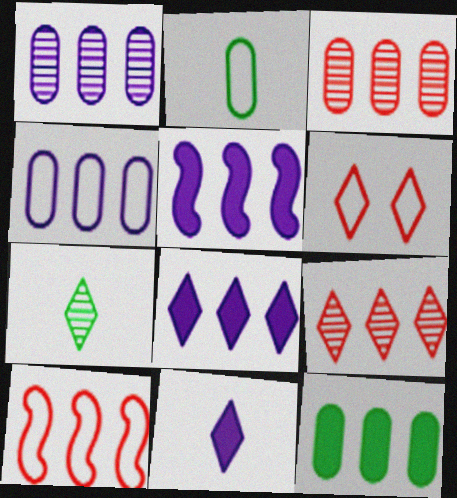[[3, 4, 12], 
[6, 7, 8]]